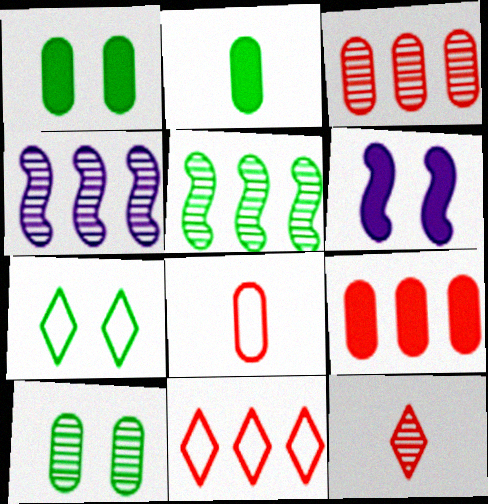[[2, 5, 7], 
[4, 10, 12]]